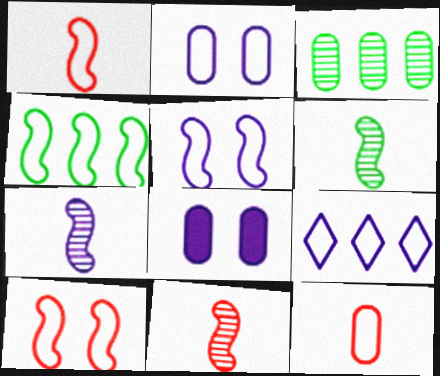[[1, 4, 5], 
[3, 8, 12], 
[6, 7, 11], 
[7, 8, 9]]